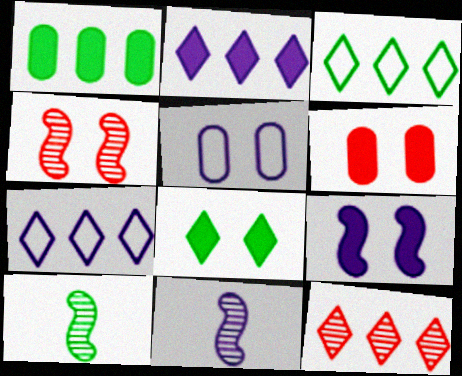[[2, 3, 12], 
[2, 5, 11], 
[3, 6, 11], 
[4, 5, 8], 
[6, 7, 10], 
[6, 8, 9]]